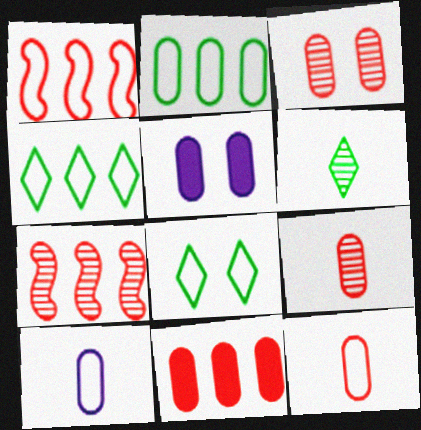[[1, 5, 6], 
[1, 8, 10], 
[2, 5, 9], 
[3, 11, 12]]